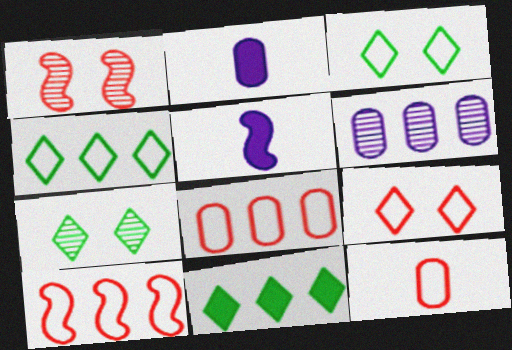[[1, 2, 4], 
[2, 7, 10], 
[5, 7, 8], 
[6, 10, 11], 
[9, 10, 12]]